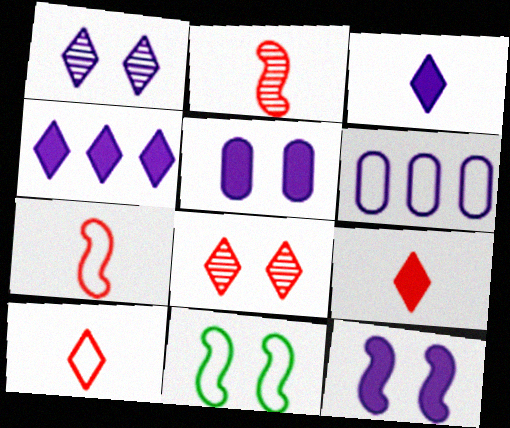[[5, 8, 11], 
[6, 10, 11]]